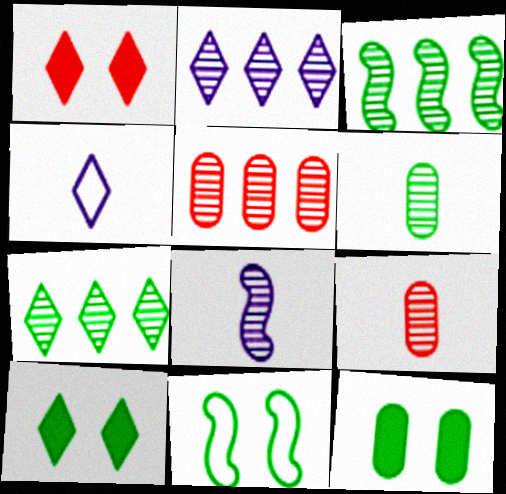[[1, 4, 7], 
[2, 3, 5]]